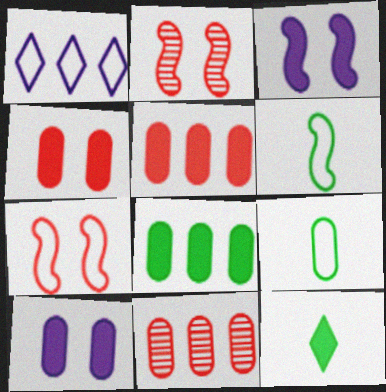[[1, 7, 9], 
[3, 5, 12], 
[9, 10, 11]]